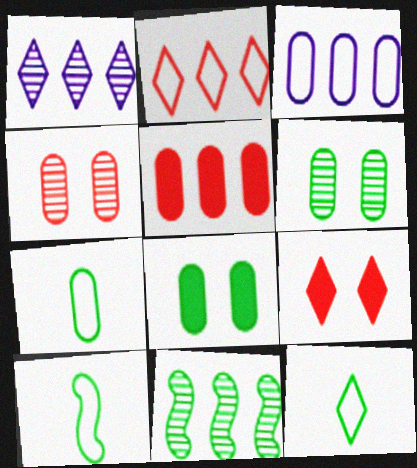[[1, 9, 12], 
[7, 10, 12], 
[8, 11, 12]]